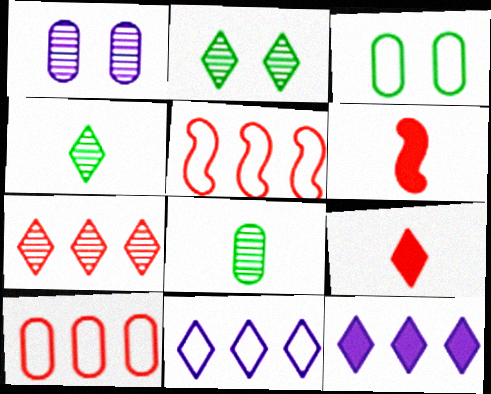[[2, 9, 11]]